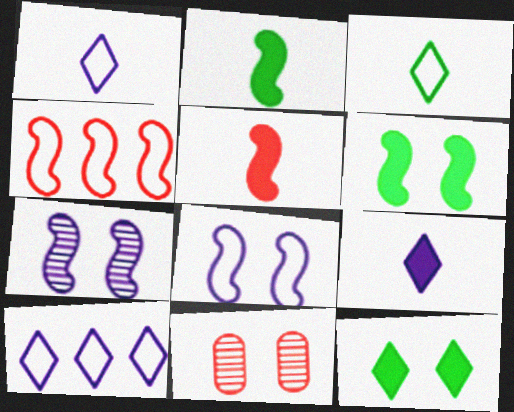[[2, 4, 7], 
[2, 10, 11], 
[8, 11, 12]]